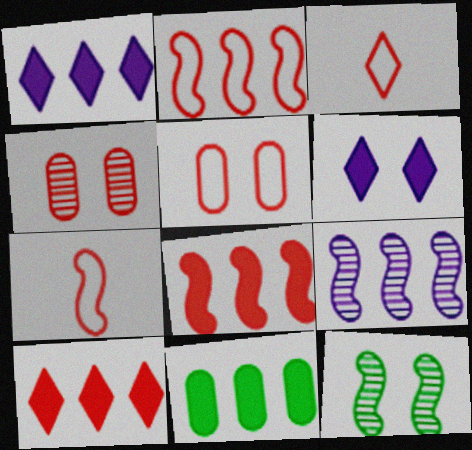[[1, 8, 11], 
[2, 3, 5], 
[3, 4, 8], 
[4, 7, 10], 
[5, 6, 12]]